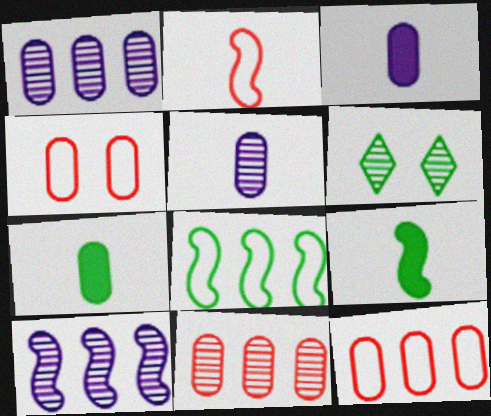[[1, 4, 7], 
[6, 7, 8]]